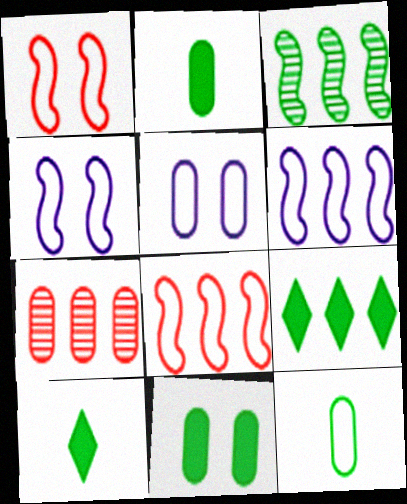[[2, 5, 7], 
[4, 7, 10], 
[6, 7, 9]]